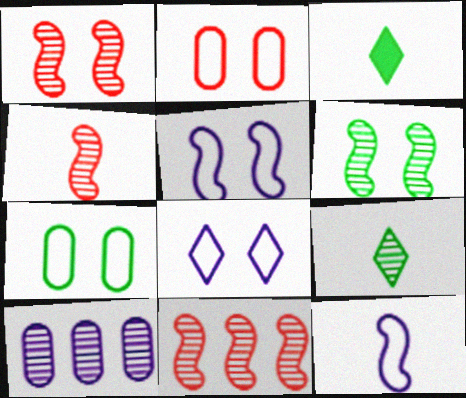[[1, 4, 11], 
[1, 9, 10]]